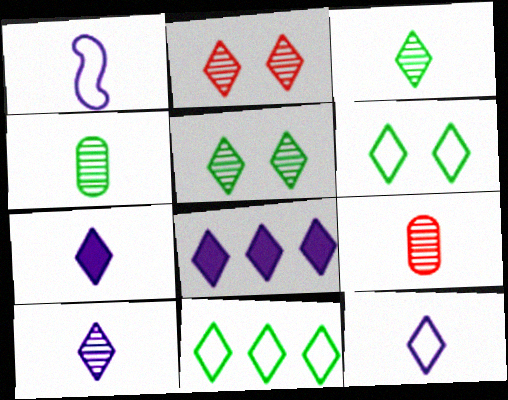[[2, 7, 11], 
[7, 10, 12]]